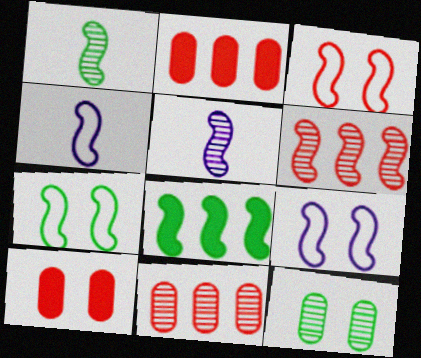[[1, 7, 8], 
[3, 5, 8], 
[3, 7, 9]]